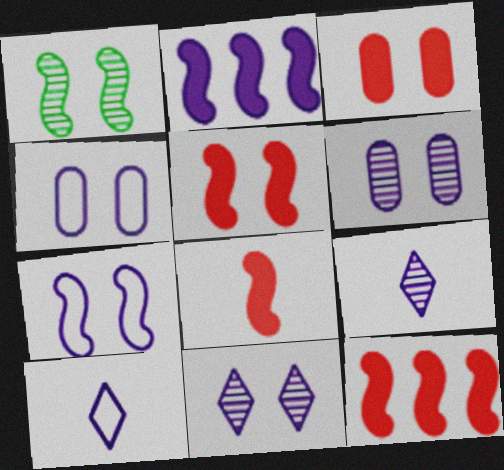[[1, 5, 7], 
[2, 4, 9], 
[2, 6, 10], 
[5, 8, 12]]